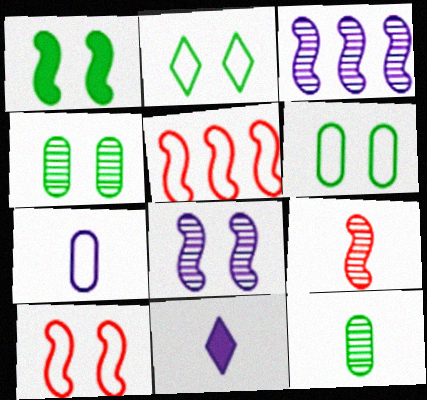[[1, 2, 4], 
[1, 8, 10], 
[2, 5, 7], 
[4, 5, 11]]